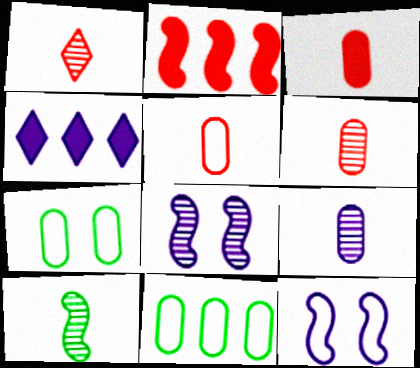[[1, 9, 10], 
[2, 10, 12], 
[3, 5, 6], 
[4, 9, 12]]